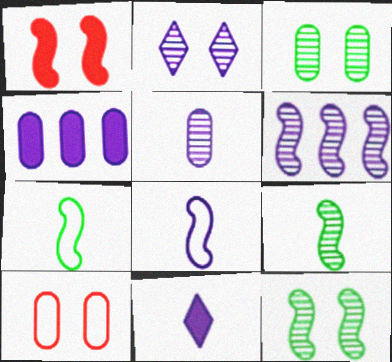[[1, 6, 7], 
[2, 4, 8], 
[2, 5, 6], 
[5, 8, 11]]